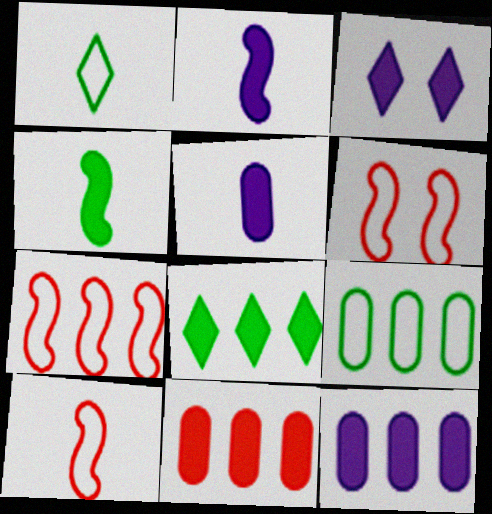[[2, 3, 12], 
[3, 4, 11], 
[6, 7, 10]]